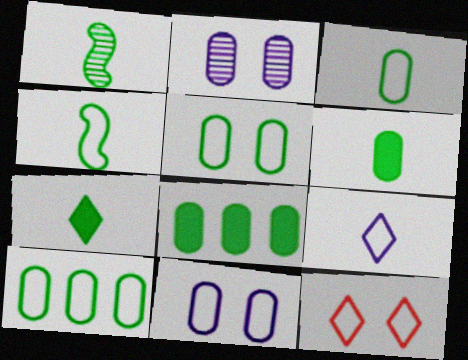[[1, 3, 7], 
[3, 5, 10]]